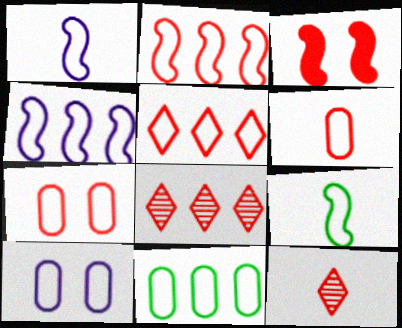[[3, 6, 8], 
[4, 5, 11], 
[5, 9, 10], 
[6, 10, 11]]